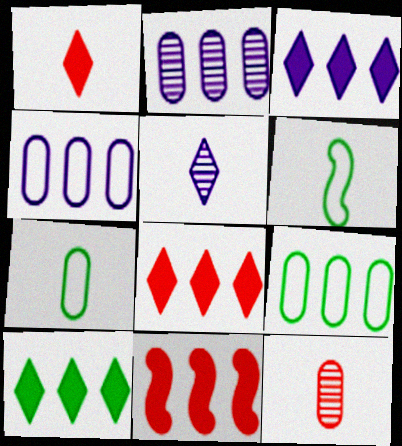[[3, 8, 10]]